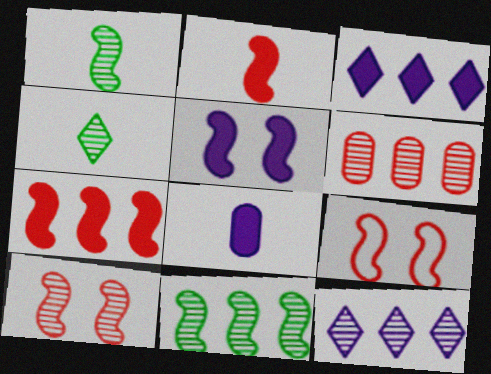[[3, 5, 8], 
[6, 11, 12]]